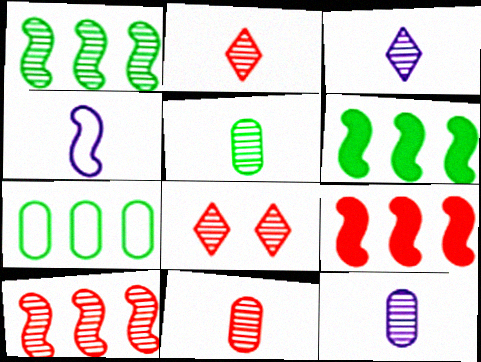[[1, 8, 12], 
[5, 11, 12], 
[8, 10, 11]]